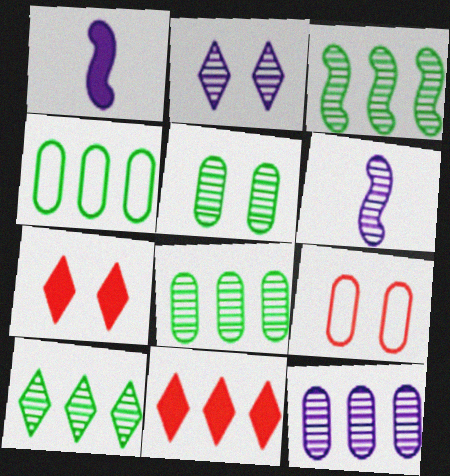[[1, 9, 10], 
[2, 6, 12], 
[3, 8, 10], 
[4, 6, 7]]